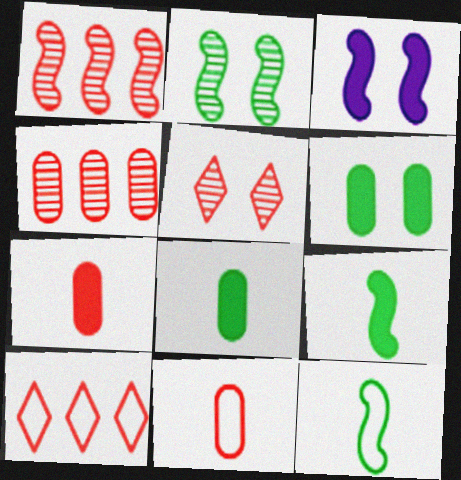[[1, 3, 12]]